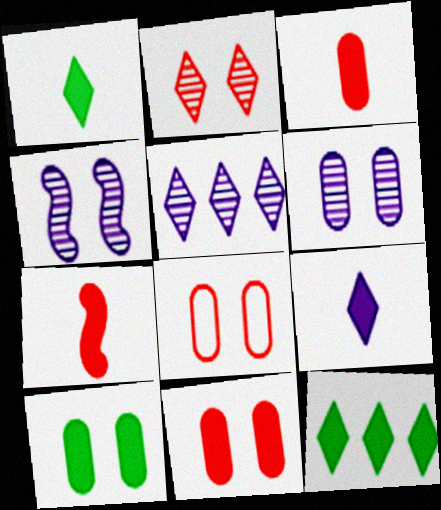[[6, 8, 10]]